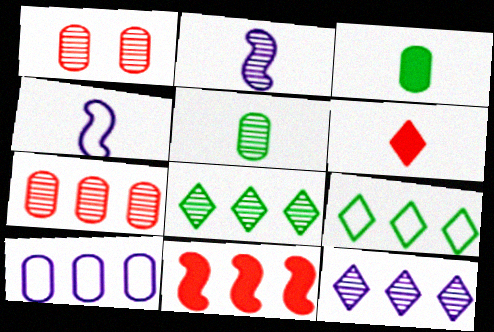[[1, 2, 8], 
[1, 3, 10], 
[4, 5, 6], 
[8, 10, 11]]